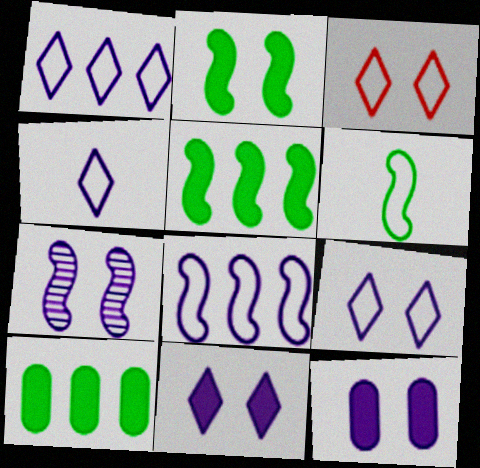[[1, 4, 9], 
[7, 9, 12]]